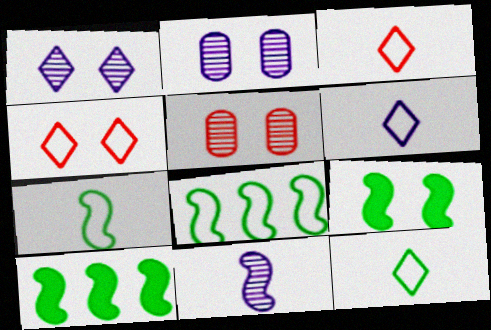[[2, 3, 10], 
[2, 4, 9], 
[3, 6, 12], 
[5, 6, 10]]